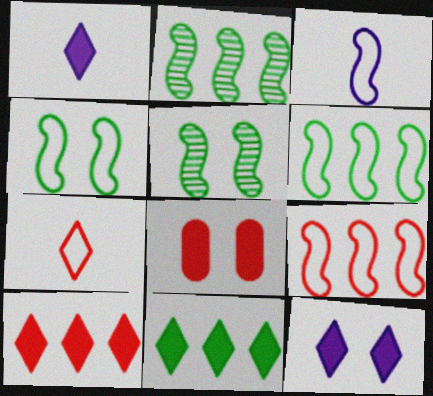[[3, 4, 9]]